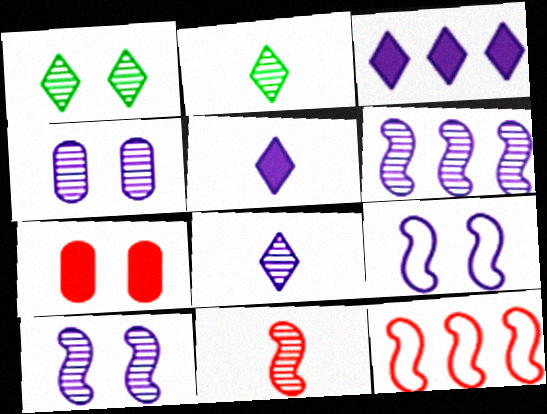[[1, 7, 9], 
[4, 6, 8]]